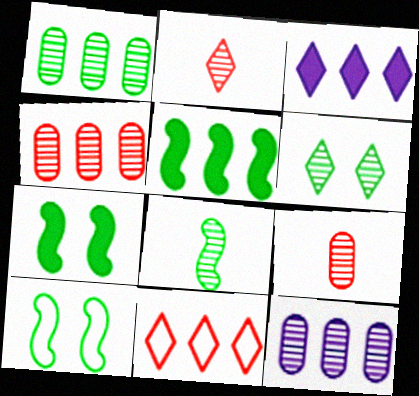[[1, 4, 12], 
[1, 6, 8], 
[3, 9, 10], 
[5, 8, 10], 
[5, 11, 12]]